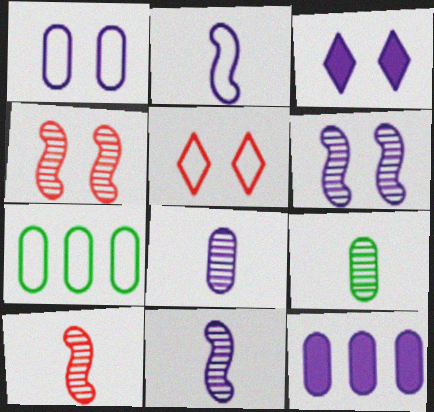[[1, 3, 6], 
[1, 8, 12], 
[2, 5, 7], 
[3, 7, 10]]